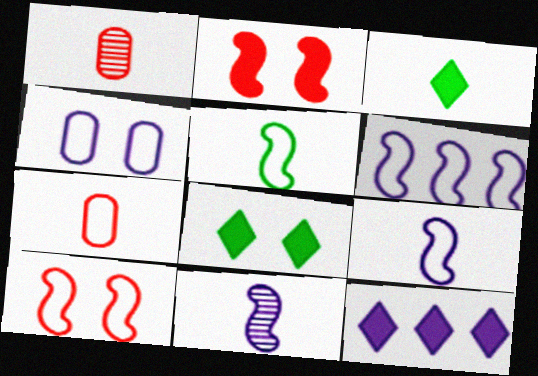[[1, 3, 9], 
[1, 6, 8], 
[3, 7, 11], 
[4, 11, 12], 
[5, 6, 10]]